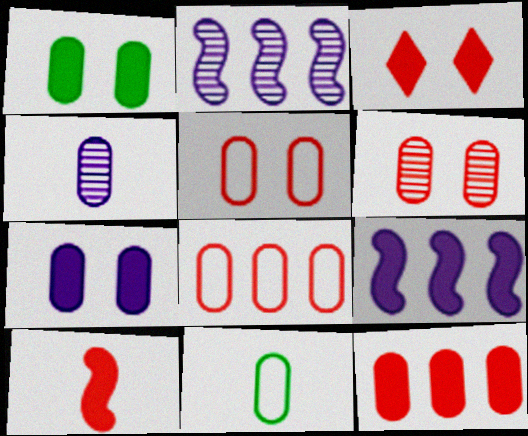[[1, 4, 8], 
[2, 3, 11], 
[3, 10, 12]]